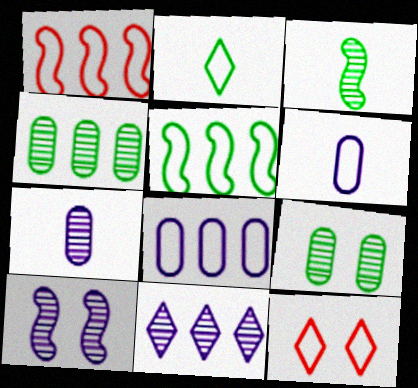[[5, 6, 12], 
[7, 10, 11]]